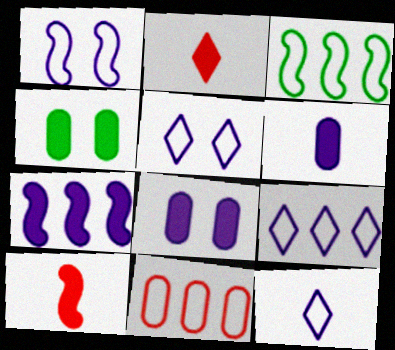[[2, 4, 7], 
[3, 9, 11], 
[5, 9, 12]]